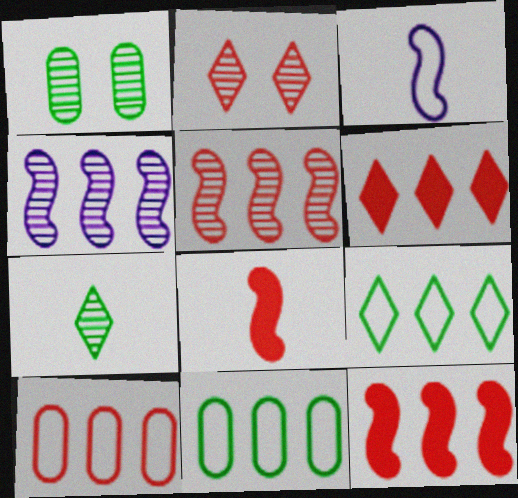[[1, 3, 6], 
[2, 8, 10], 
[4, 6, 11], 
[5, 6, 10]]